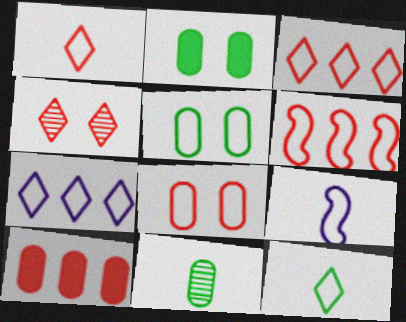[[1, 6, 8], 
[3, 5, 9]]